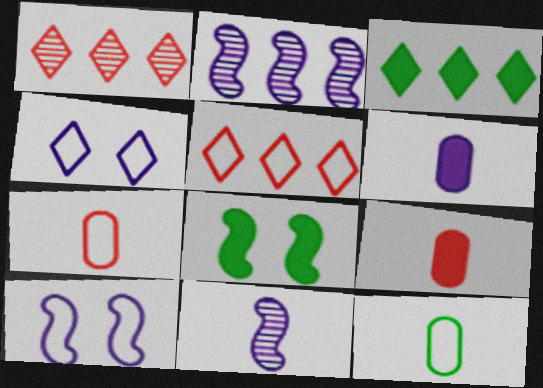[[2, 4, 6], 
[5, 10, 12]]